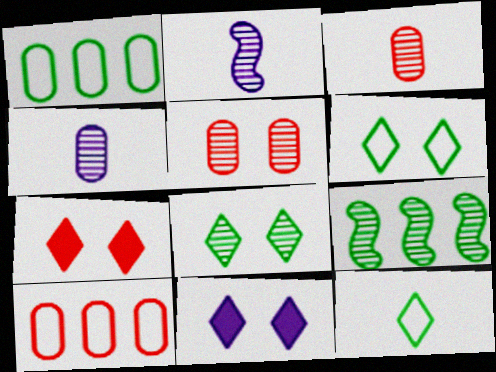[[1, 2, 7]]